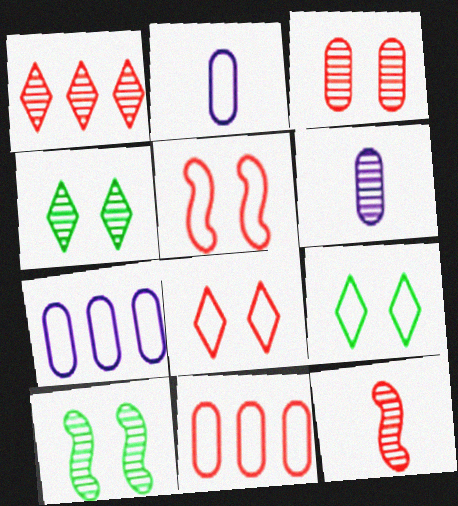[[1, 3, 12], 
[1, 6, 10]]